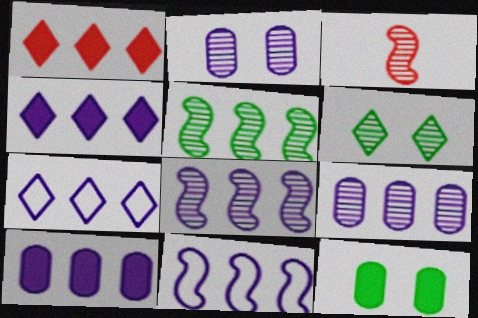[[3, 6, 9], 
[3, 7, 12], 
[4, 9, 11], 
[7, 8, 10]]